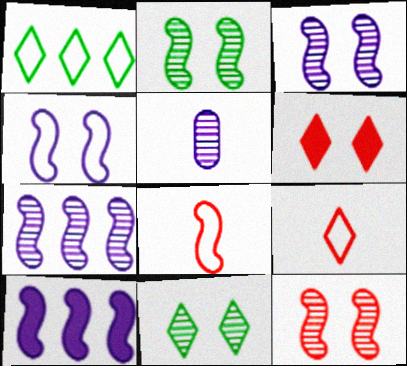[[2, 3, 12], 
[2, 8, 10]]